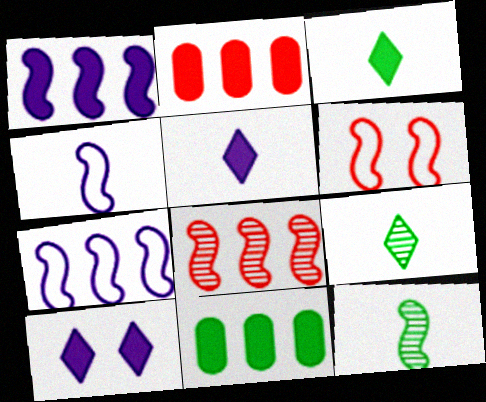[[1, 6, 12]]